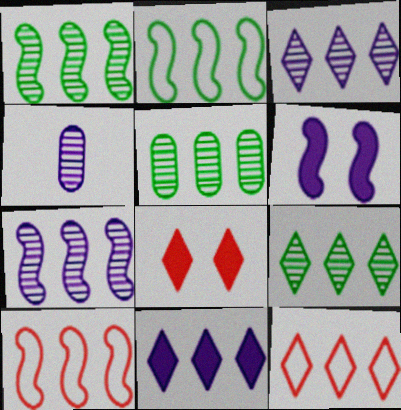[[1, 5, 9], 
[2, 4, 8], 
[5, 10, 11], 
[9, 11, 12]]